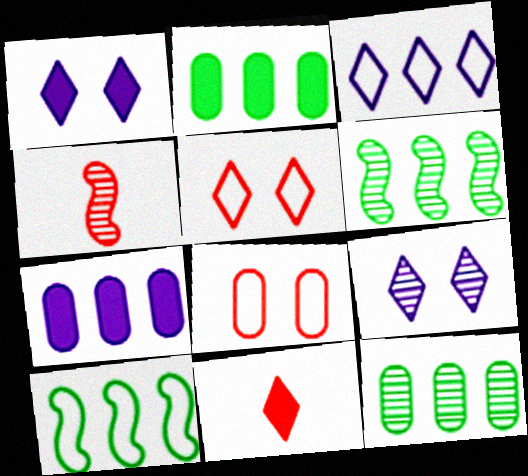[[4, 9, 12]]